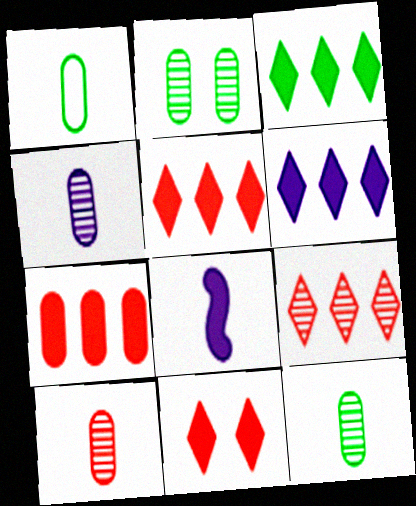[[3, 5, 6], 
[4, 10, 12]]